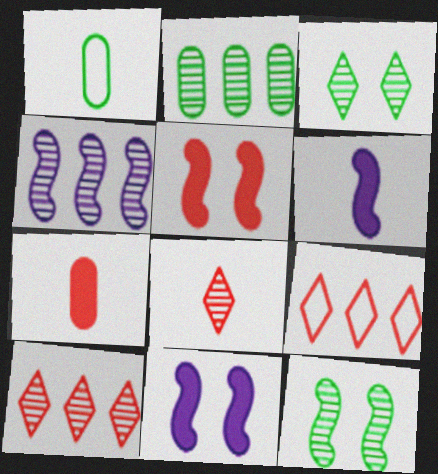[[1, 6, 8], 
[1, 10, 11], 
[2, 4, 10]]